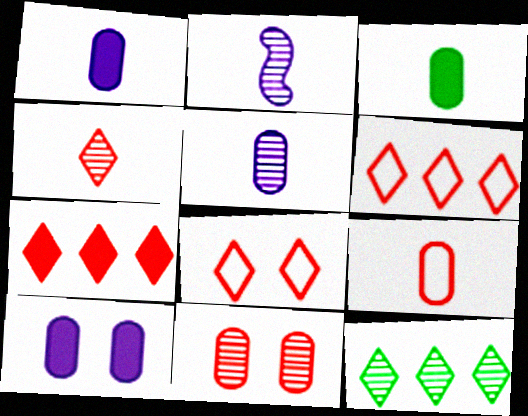[[2, 11, 12], 
[3, 5, 9], 
[4, 7, 8]]